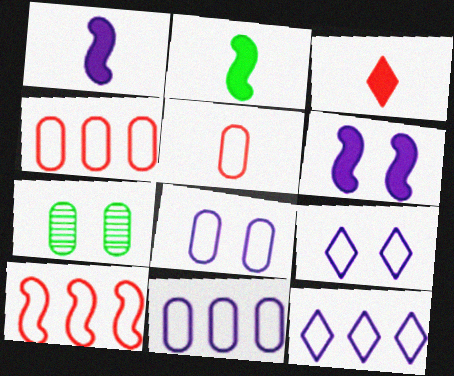[]